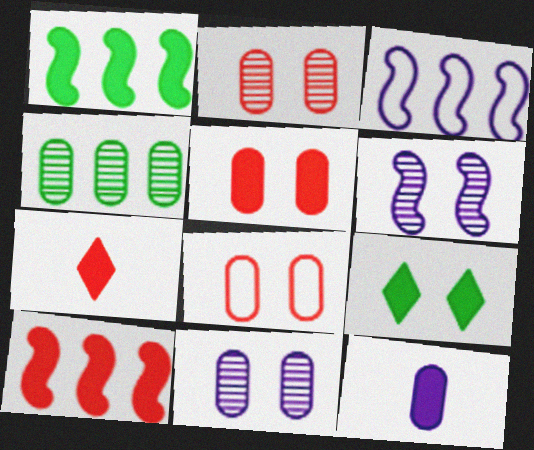[[2, 5, 8], 
[4, 8, 12], 
[5, 7, 10], 
[6, 8, 9], 
[9, 10, 12]]